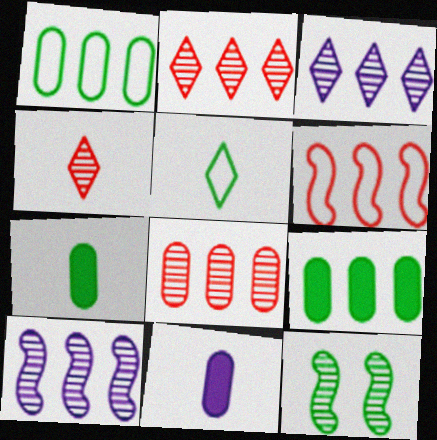[[3, 6, 9], 
[5, 9, 12]]